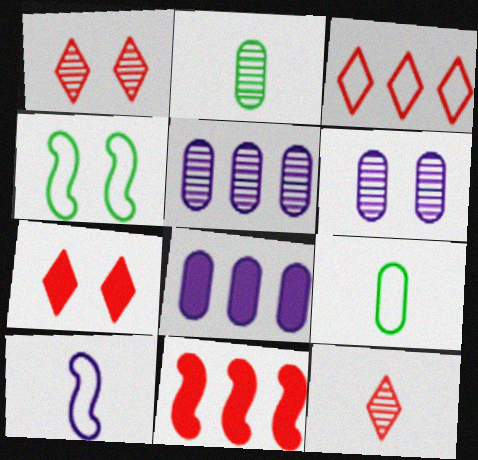[[3, 7, 12], 
[4, 6, 7], 
[4, 8, 12]]